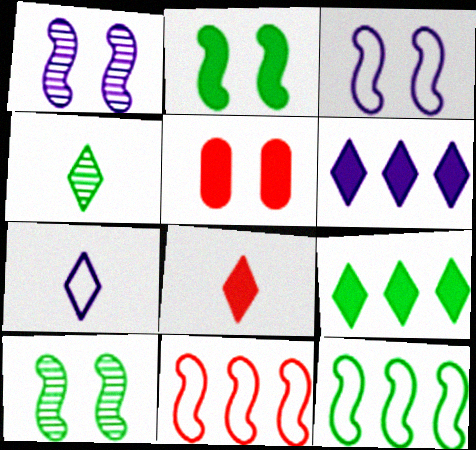[[4, 7, 8]]